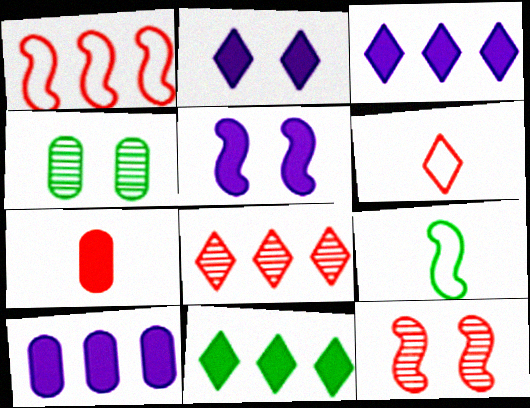[[4, 9, 11], 
[5, 7, 11]]